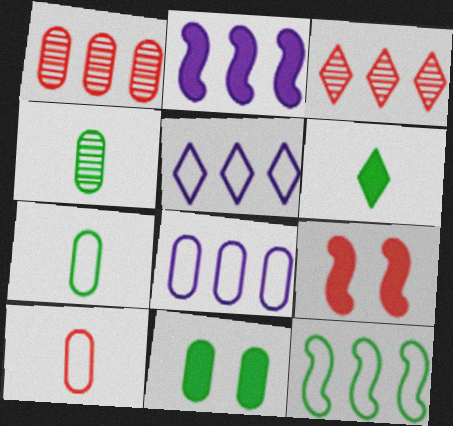[[3, 9, 10], 
[4, 5, 9]]